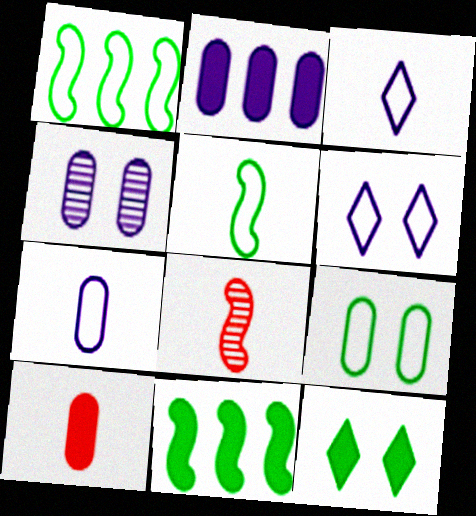[[2, 4, 7]]